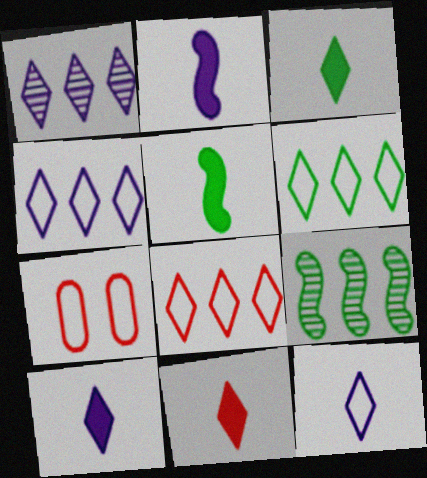[[1, 5, 7], 
[3, 10, 11], 
[4, 6, 8], 
[7, 9, 10]]